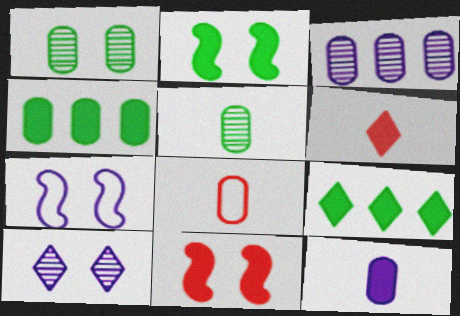[[5, 8, 12], 
[9, 11, 12]]